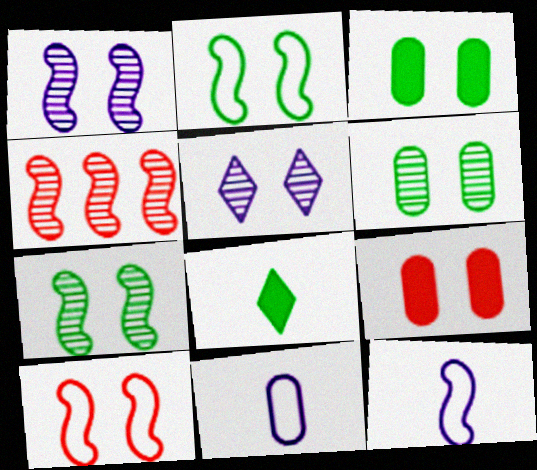[[2, 5, 9], 
[3, 5, 10]]